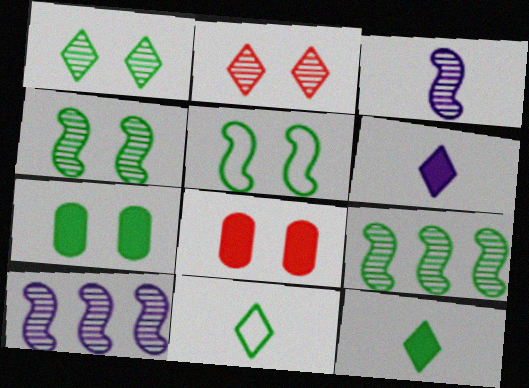[[1, 5, 7], 
[7, 9, 11], 
[8, 10, 11]]